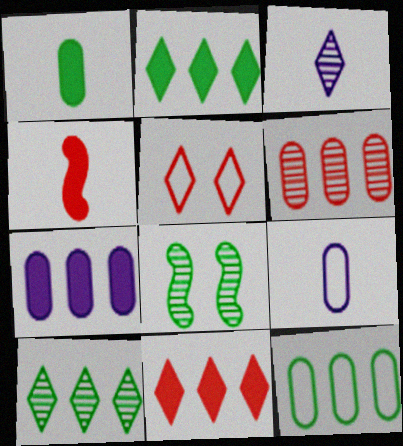[[2, 3, 5], 
[3, 6, 8], 
[4, 5, 6], 
[6, 7, 12], 
[8, 9, 11]]